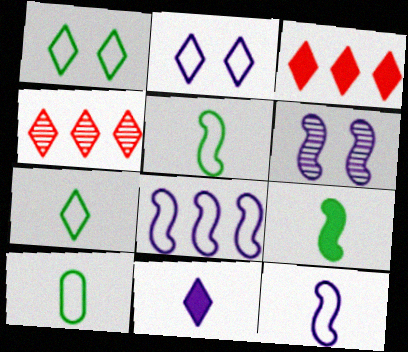[[1, 4, 11], 
[3, 6, 10], 
[5, 7, 10]]